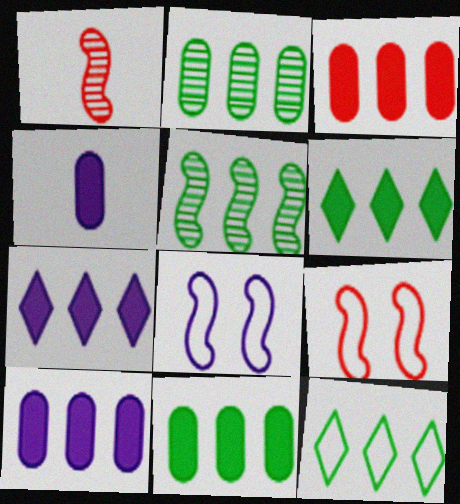[[3, 10, 11], 
[5, 11, 12]]